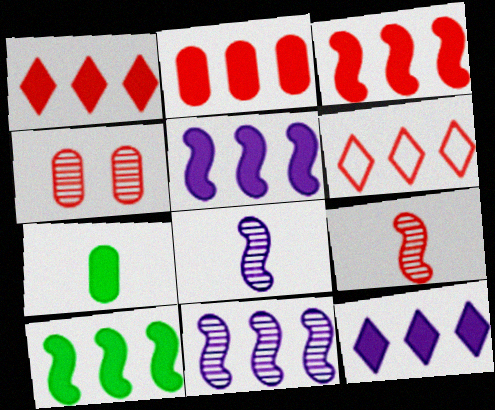[[1, 2, 3], 
[2, 10, 12], 
[3, 5, 10]]